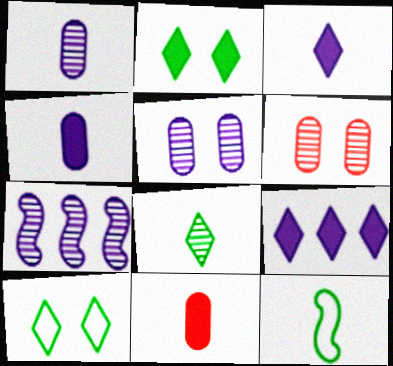[[6, 7, 8], 
[6, 9, 12], 
[7, 10, 11]]